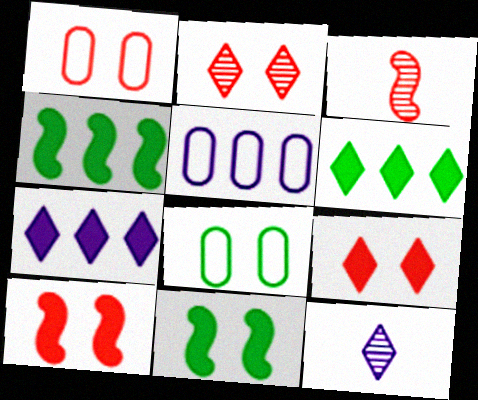[[1, 2, 10], 
[1, 4, 12], 
[3, 7, 8]]